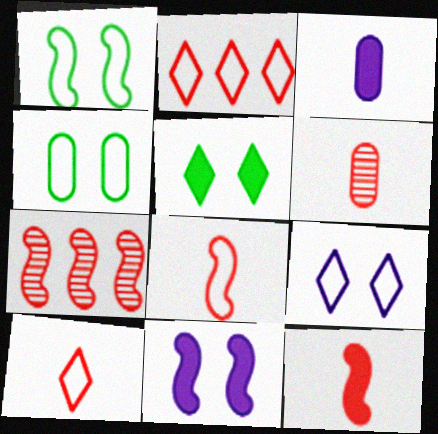[[6, 10, 12]]